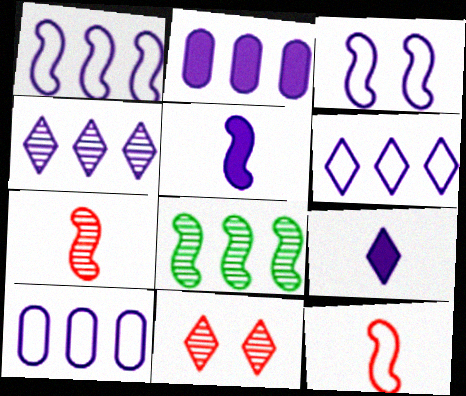[[1, 2, 4], 
[1, 6, 10]]